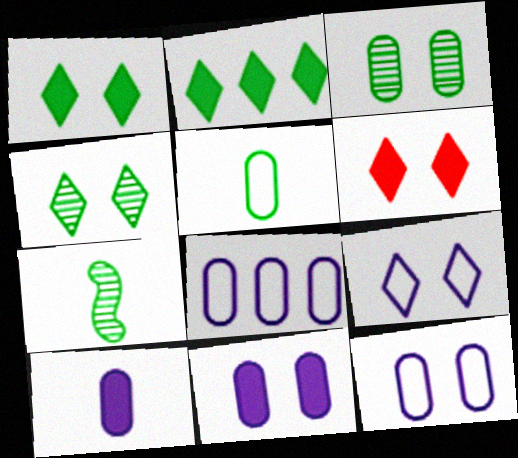[[4, 6, 9], 
[6, 7, 8]]